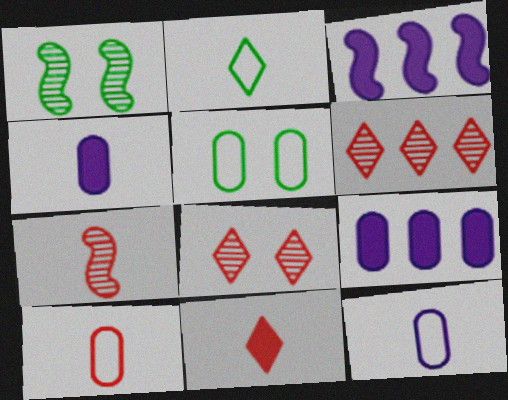[[2, 4, 7], 
[7, 10, 11]]